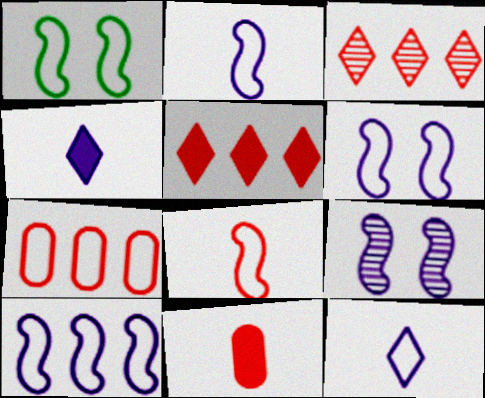[[1, 7, 12], 
[1, 8, 10], 
[2, 6, 10]]